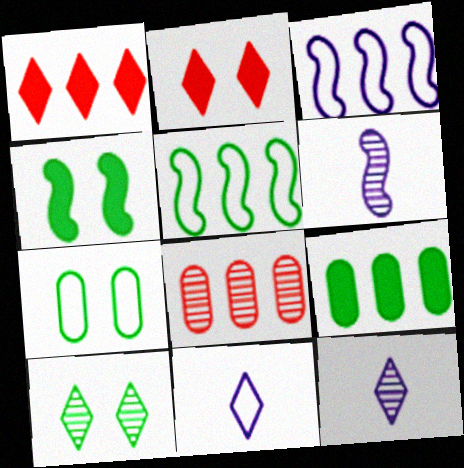[[1, 6, 7], 
[1, 10, 11], 
[4, 7, 10], 
[4, 8, 11], 
[6, 8, 10]]